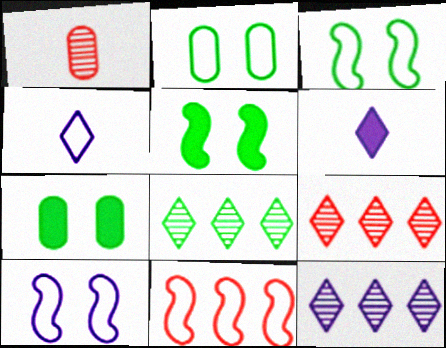[[2, 4, 11], 
[8, 9, 12]]